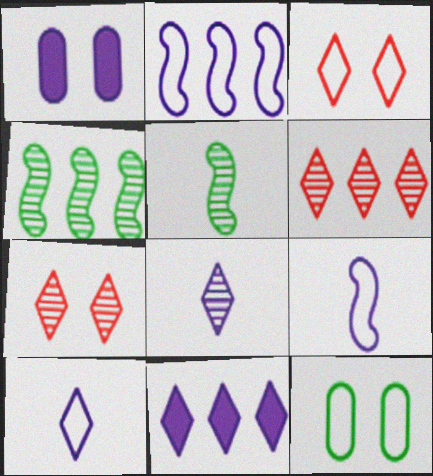[[1, 2, 8]]